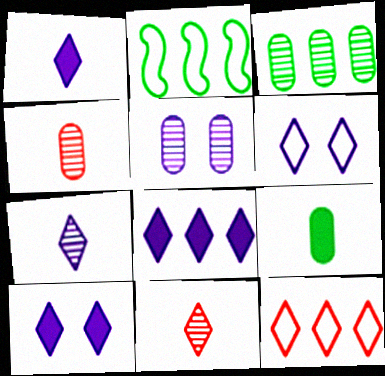[[1, 8, 10], 
[2, 4, 10], 
[3, 4, 5], 
[6, 7, 8]]